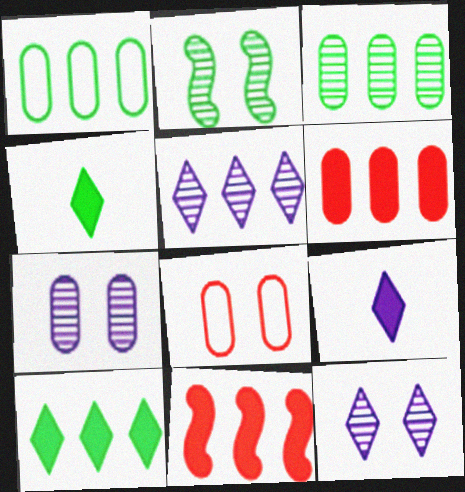[[1, 2, 4], 
[1, 5, 11]]